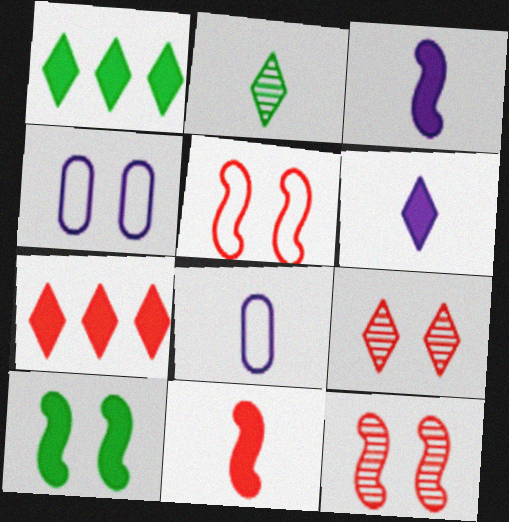[[1, 8, 12], 
[2, 8, 11], 
[4, 9, 10]]